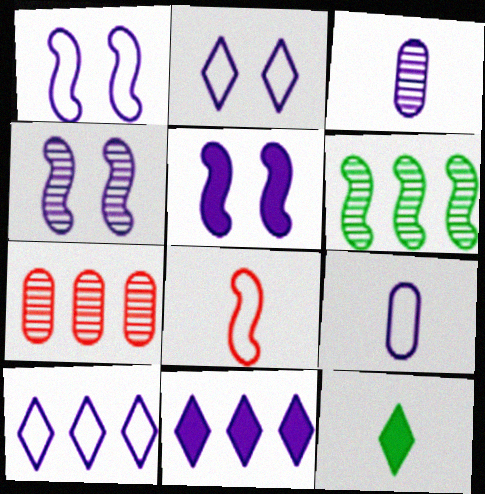[[1, 3, 11], 
[1, 4, 5], 
[1, 7, 12], 
[1, 9, 10], 
[3, 5, 10], 
[3, 8, 12], 
[4, 9, 11], 
[5, 6, 8]]